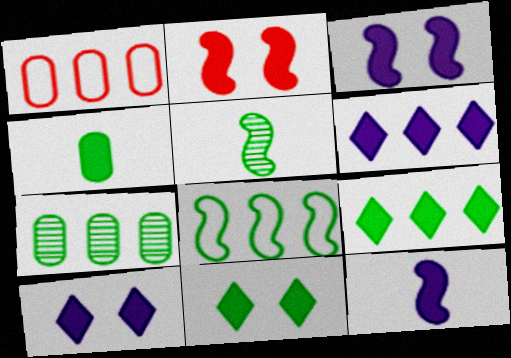[[1, 5, 10], 
[2, 4, 6], 
[7, 8, 9]]